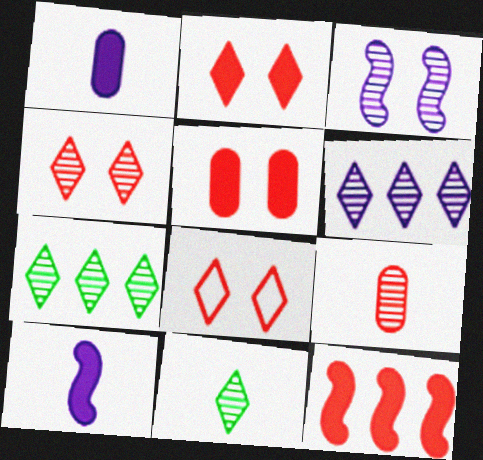[[2, 4, 8], 
[3, 7, 9], 
[4, 6, 11], 
[8, 9, 12]]